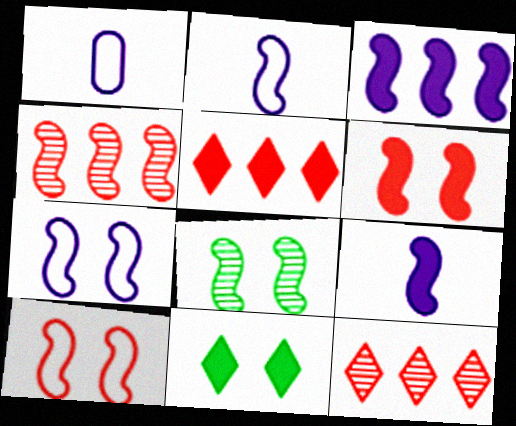[[1, 4, 11], 
[1, 5, 8], 
[6, 7, 8]]